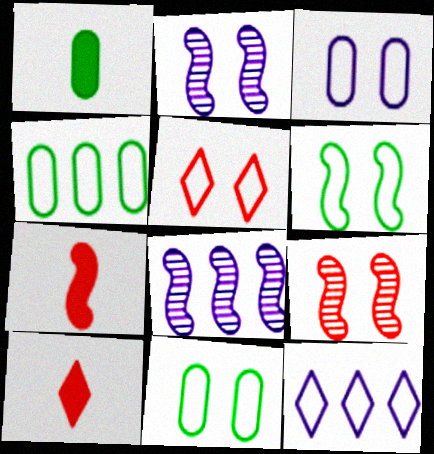[[1, 5, 8], 
[1, 9, 12], 
[2, 4, 10], 
[3, 5, 6], 
[6, 7, 8], 
[8, 10, 11]]